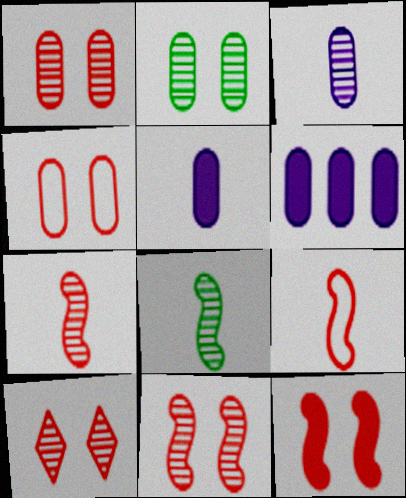[[1, 10, 11], 
[4, 10, 12]]